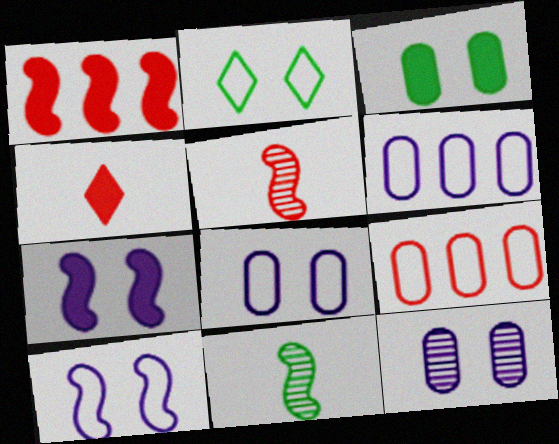[[1, 10, 11]]